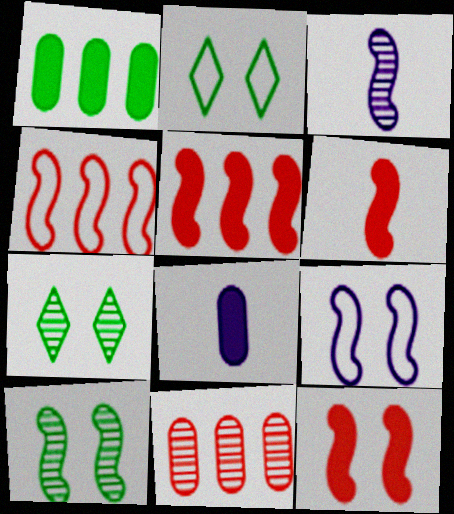[[3, 7, 11], 
[4, 7, 8], 
[5, 6, 12], 
[9, 10, 12]]